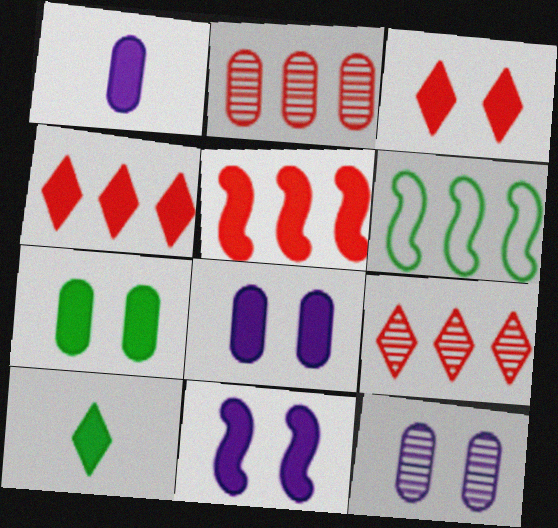[[3, 7, 11], 
[5, 8, 10]]